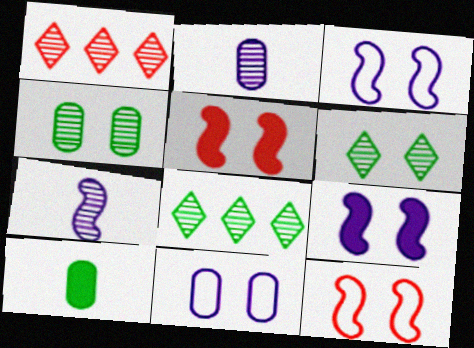[[1, 3, 10], 
[1, 4, 7], 
[5, 6, 11]]